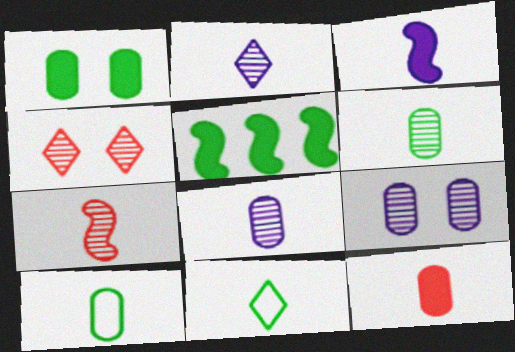[[2, 6, 7], 
[8, 10, 12]]